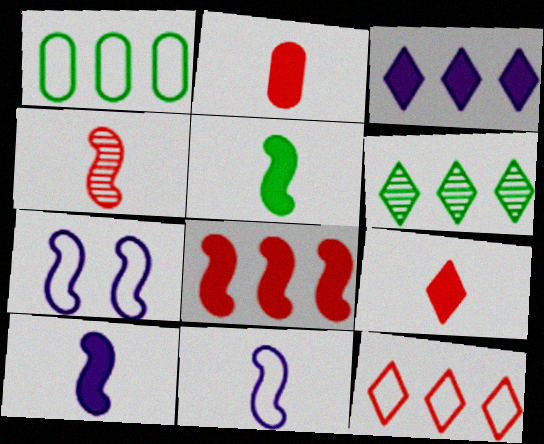[[2, 6, 7], 
[3, 6, 12], 
[4, 5, 11]]